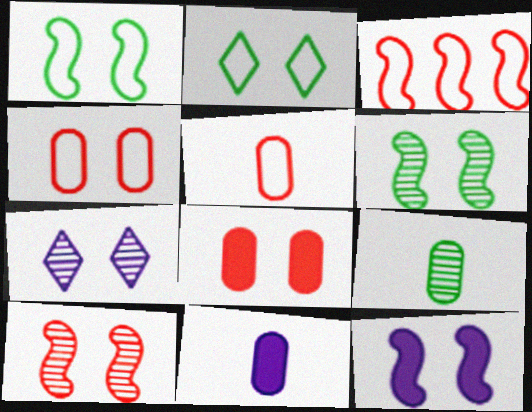[[1, 7, 8], 
[1, 10, 12], 
[5, 9, 11]]